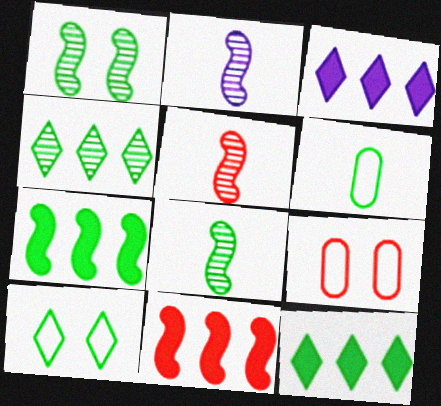[[1, 6, 12], 
[2, 5, 8], 
[2, 9, 12], 
[3, 8, 9]]